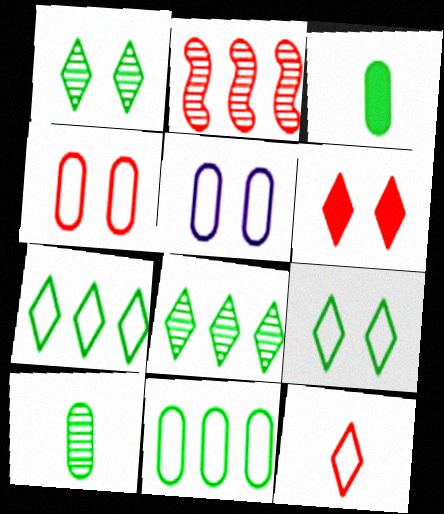[]